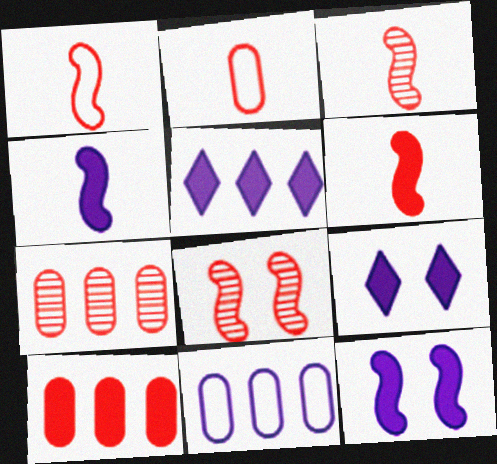[[1, 3, 6]]